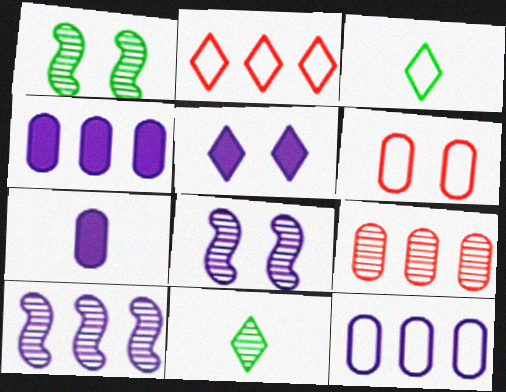[[1, 2, 7], 
[1, 5, 6], 
[2, 5, 11], 
[8, 9, 11]]